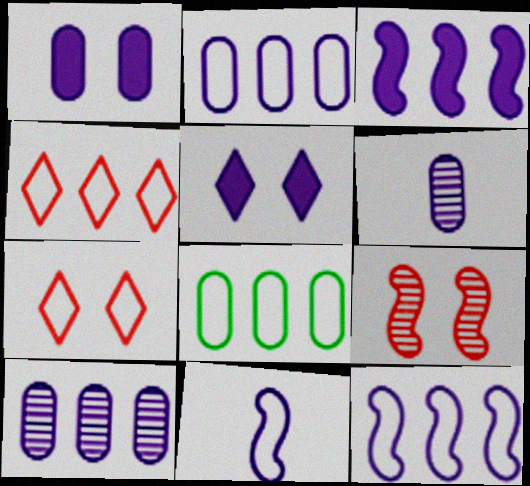[[1, 2, 6], 
[4, 8, 12], 
[5, 6, 12], 
[5, 10, 11], 
[7, 8, 11]]